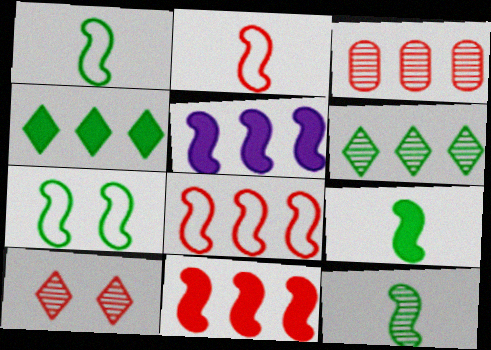[[1, 9, 12]]